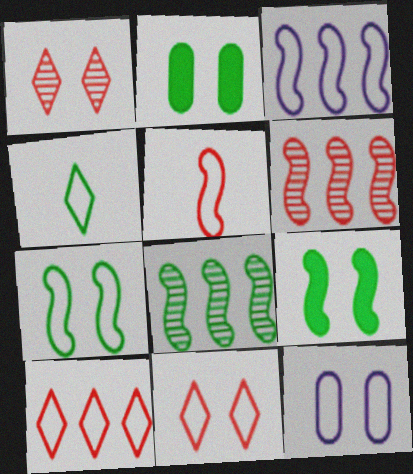[[1, 9, 12], 
[2, 4, 8], 
[3, 5, 7], 
[7, 11, 12]]